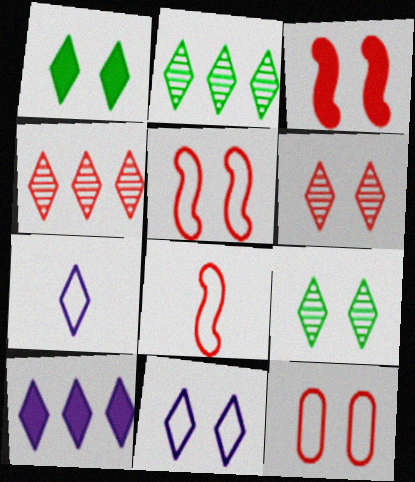[[1, 4, 7], 
[1, 6, 11], 
[3, 6, 12]]